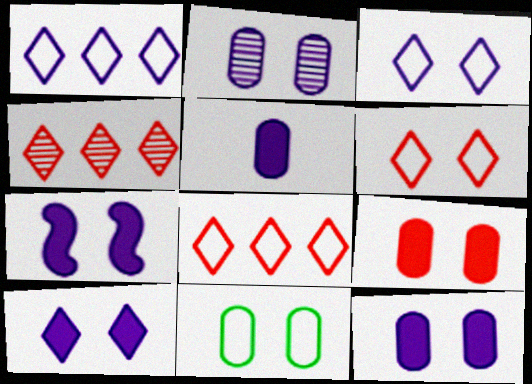[[2, 3, 7], 
[2, 9, 11], 
[7, 10, 12]]